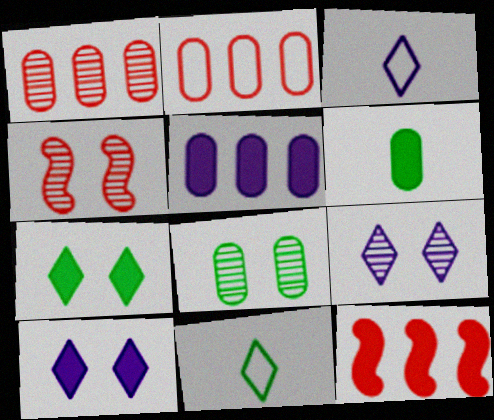[[3, 8, 12], 
[4, 5, 11], 
[4, 8, 9], 
[6, 10, 12]]